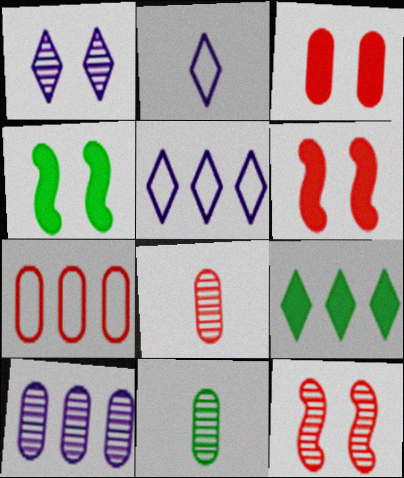[[3, 7, 8], 
[4, 5, 8], 
[5, 6, 11]]